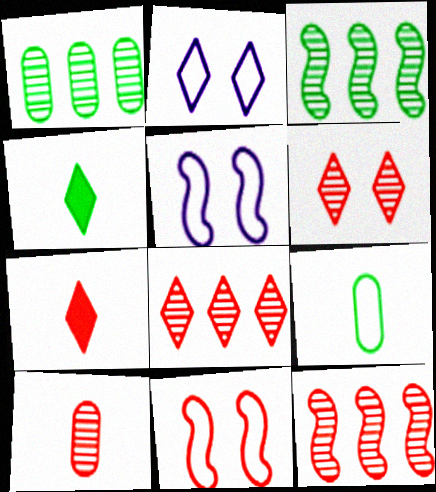[[1, 5, 7], 
[2, 4, 8], 
[6, 10, 12]]